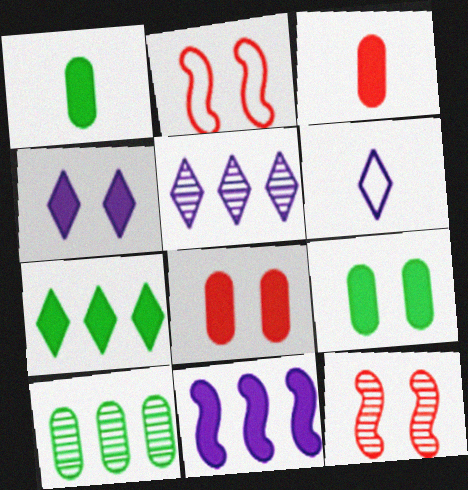[[1, 2, 5], 
[4, 5, 6]]